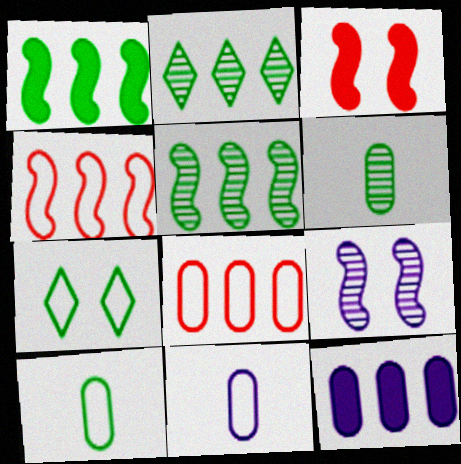[[1, 6, 7], 
[2, 3, 11], 
[2, 4, 12], 
[4, 7, 11]]